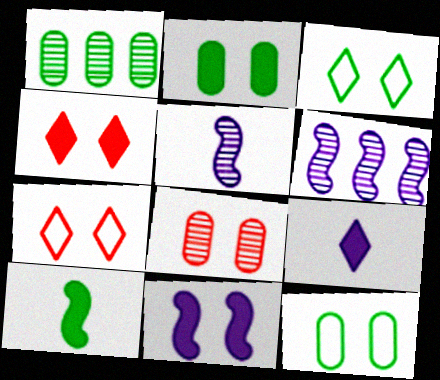[[1, 3, 10], 
[2, 4, 11], 
[3, 8, 11]]